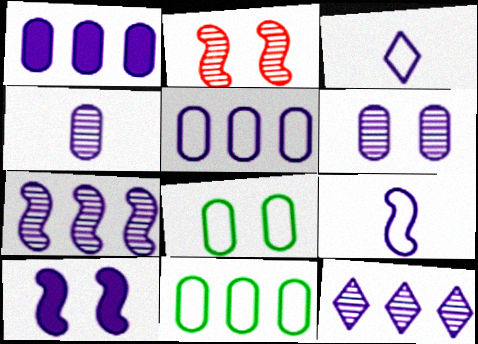[[7, 9, 10]]